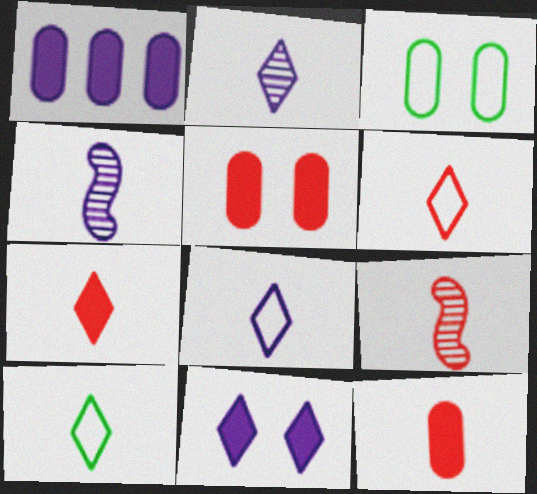[[2, 7, 10], 
[4, 10, 12], 
[6, 8, 10], 
[6, 9, 12]]